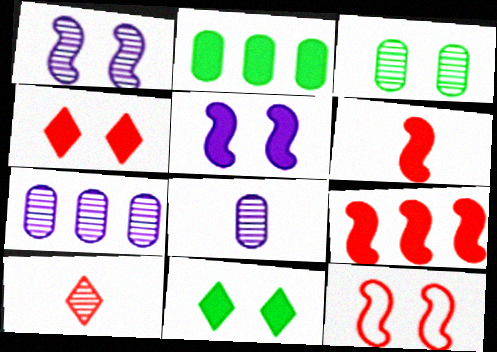[]